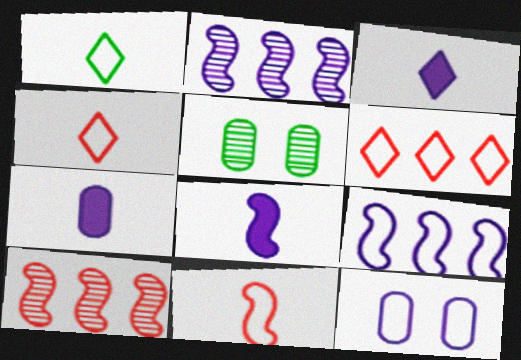[[2, 3, 12], 
[3, 7, 8], 
[5, 6, 8]]